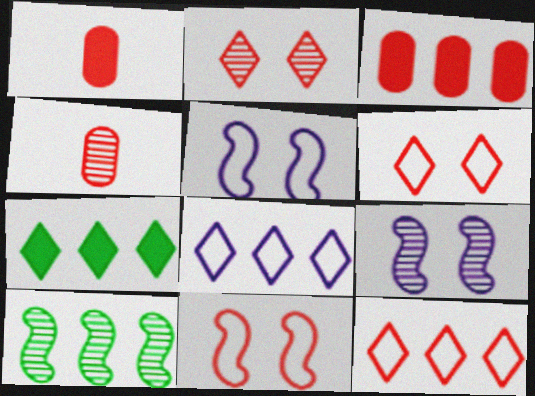[[3, 8, 10], 
[4, 5, 7]]